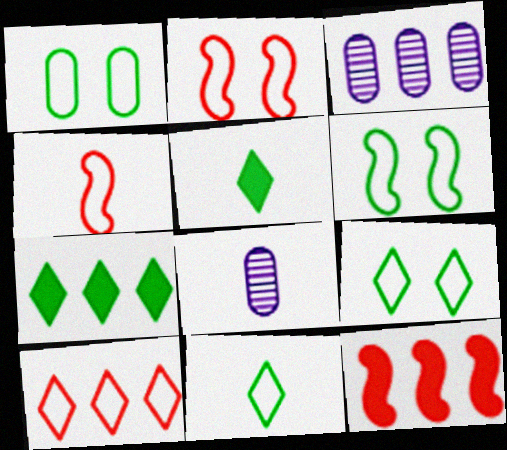[[1, 6, 9], 
[2, 3, 5], 
[2, 7, 8], 
[4, 5, 8], 
[8, 9, 12]]